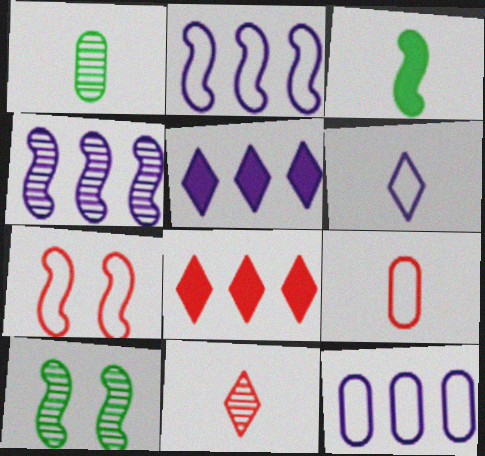[[1, 5, 7], 
[3, 4, 7], 
[4, 5, 12], 
[5, 9, 10]]